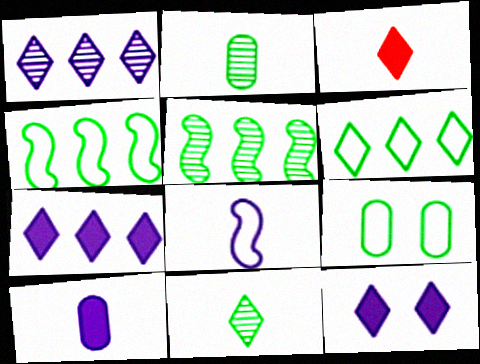[[2, 3, 8]]